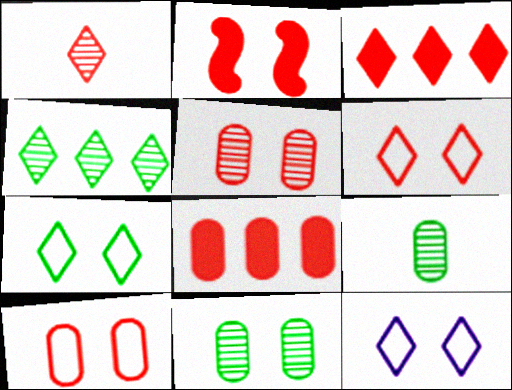[[1, 3, 6], 
[2, 5, 6], 
[2, 11, 12], 
[6, 7, 12]]